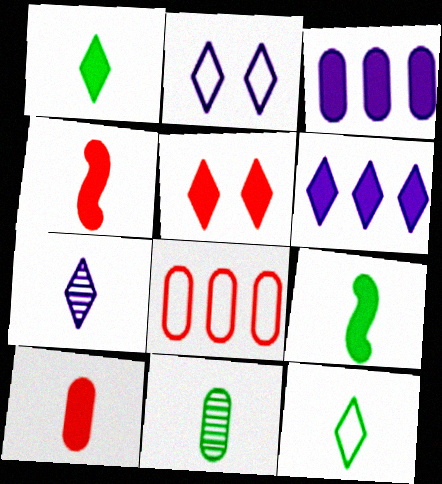[[1, 5, 6], 
[2, 6, 7], 
[3, 5, 9], 
[9, 11, 12]]